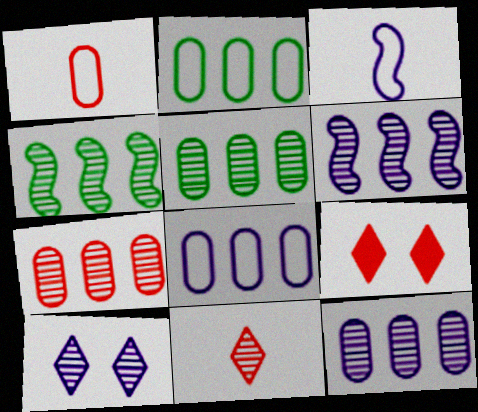[[3, 5, 9], 
[5, 7, 12]]